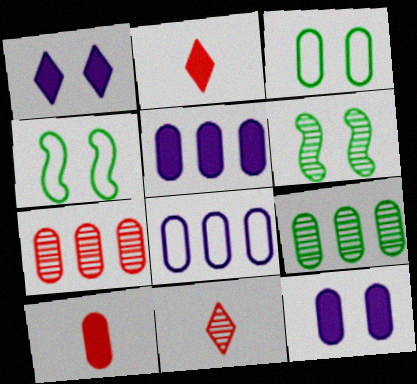[[2, 6, 8], 
[4, 5, 11]]